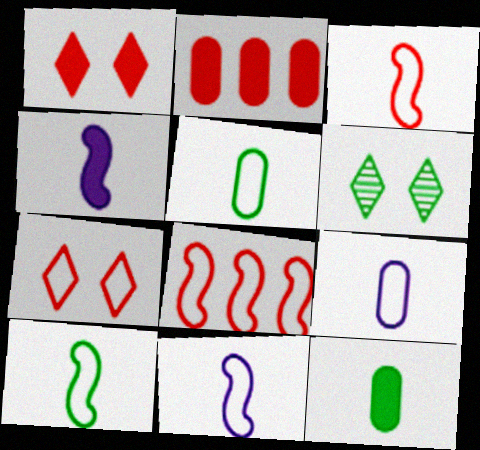[[2, 6, 11], 
[3, 10, 11]]